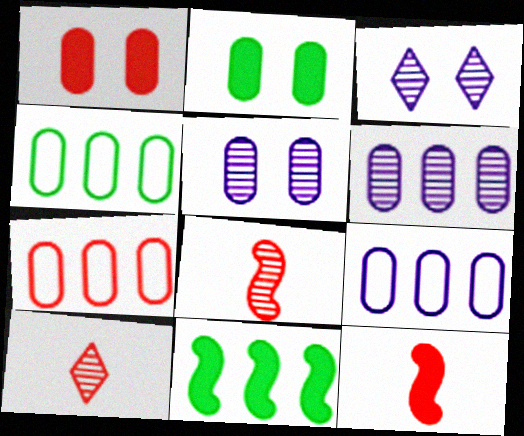[[3, 4, 12], 
[4, 7, 9]]